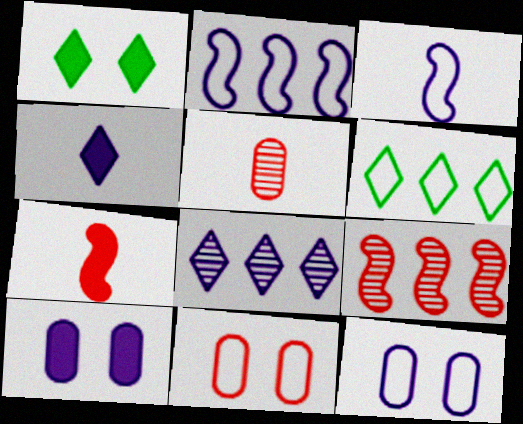[[1, 2, 5], 
[3, 6, 11], 
[3, 8, 10]]